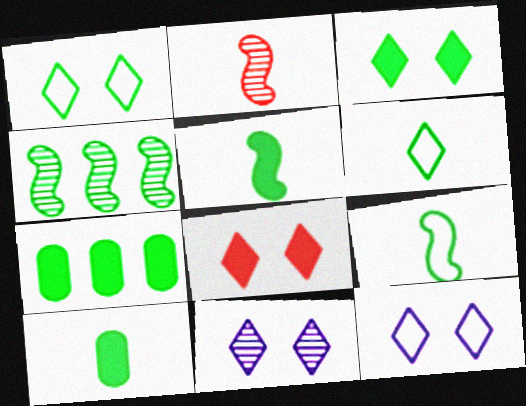[[1, 4, 10], 
[1, 8, 11], 
[2, 7, 12], 
[3, 5, 7]]